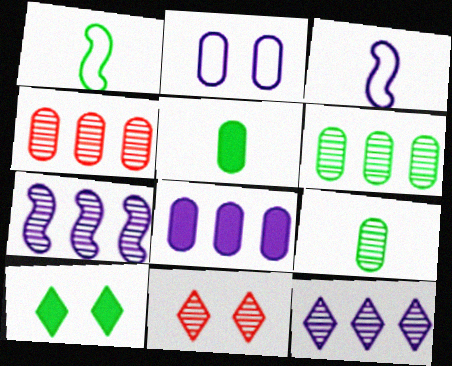[[1, 6, 10], 
[1, 8, 11], 
[2, 4, 5], 
[3, 4, 10], 
[7, 9, 11]]